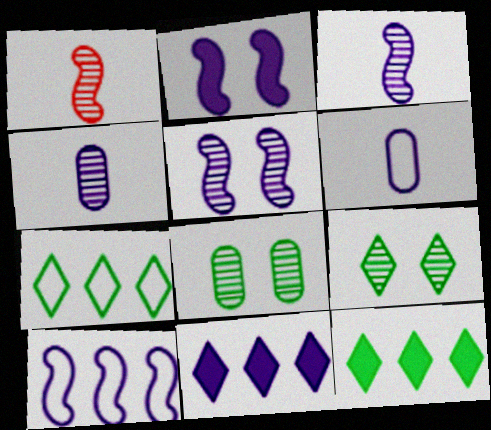[[2, 3, 10], 
[5, 6, 11]]